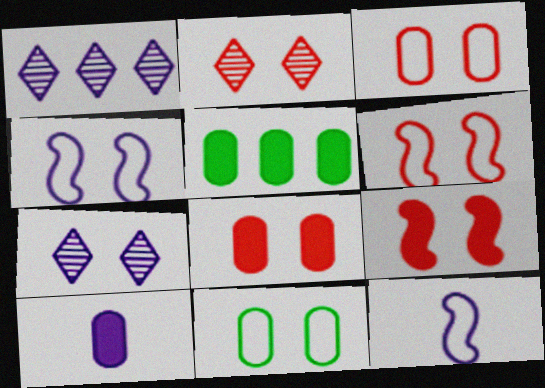[[1, 4, 10], 
[2, 3, 9], 
[2, 5, 12], 
[2, 6, 8], 
[5, 8, 10], 
[7, 9, 11]]